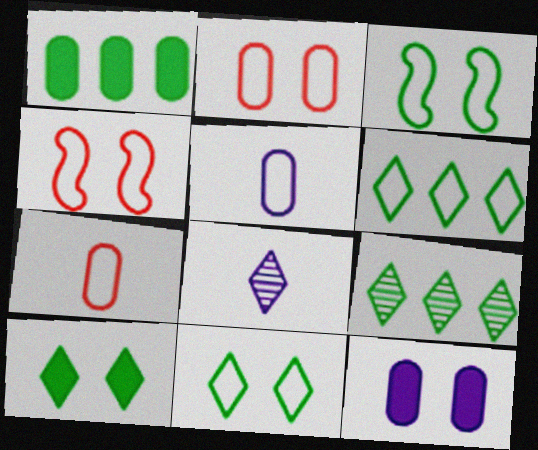[[1, 4, 8], 
[4, 5, 6]]